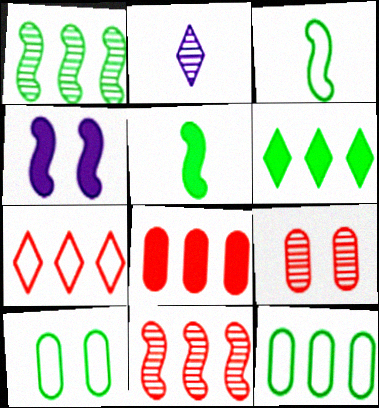[[1, 2, 9], 
[1, 6, 12], 
[3, 4, 11], 
[7, 8, 11]]